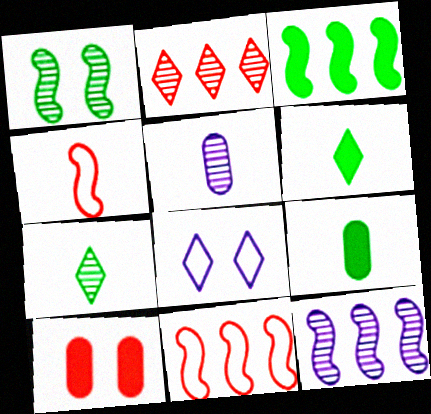[[1, 2, 5], 
[1, 8, 10], 
[2, 4, 10], 
[2, 6, 8], 
[3, 11, 12], 
[4, 5, 6]]